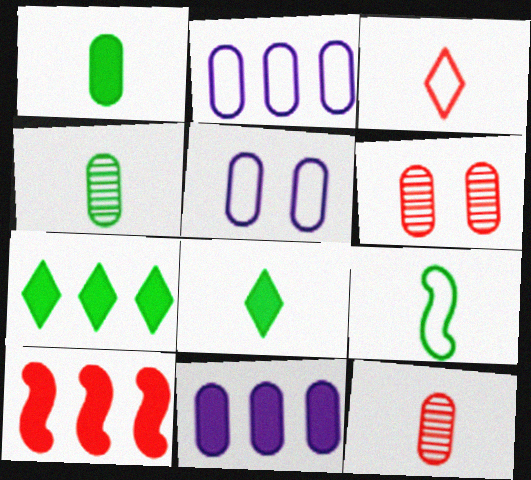[[1, 2, 6], 
[3, 6, 10], 
[4, 8, 9], 
[7, 10, 11]]